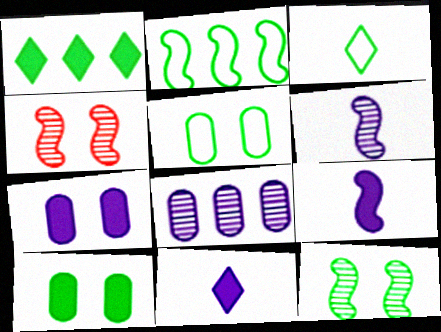[[2, 3, 5], 
[2, 4, 9]]